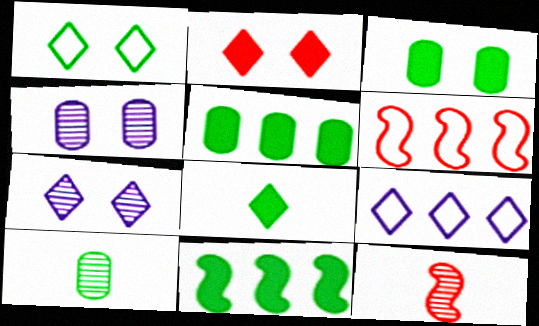[[1, 2, 7], 
[1, 10, 11], 
[3, 8, 11], 
[3, 9, 12], 
[4, 6, 8]]